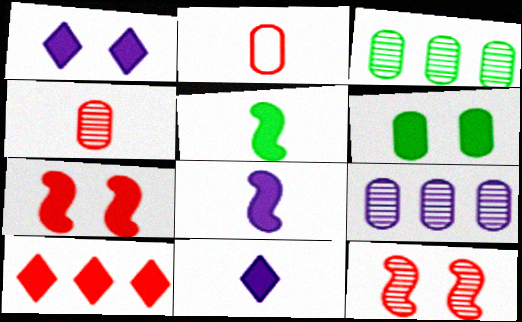[[1, 6, 7], 
[2, 6, 9], 
[2, 10, 12], 
[6, 8, 10]]